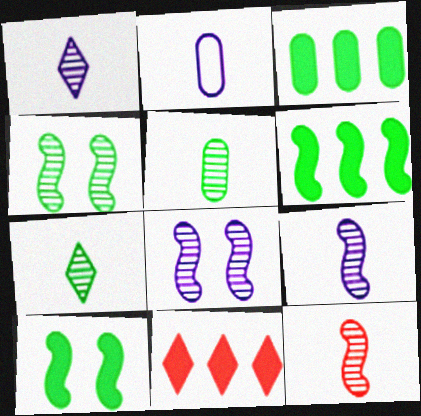[[1, 5, 12], 
[2, 4, 11]]